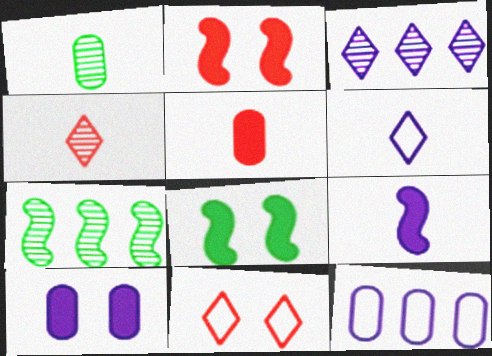[[4, 8, 12]]